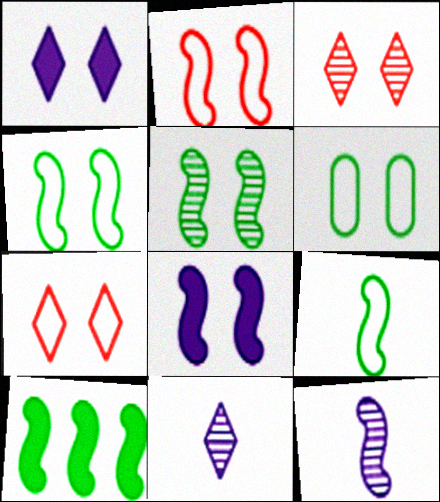[[2, 5, 8], 
[2, 10, 12], 
[3, 6, 8], 
[5, 9, 10]]